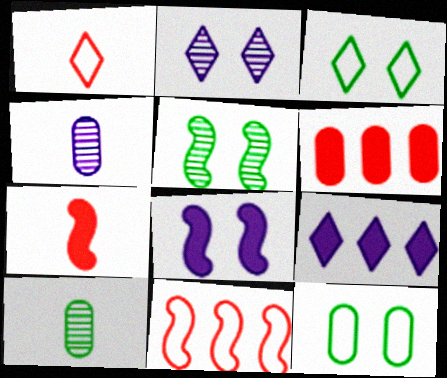[[4, 6, 12]]